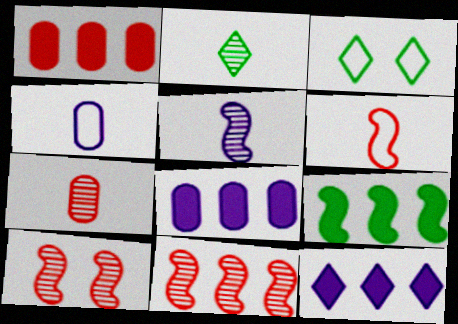[[1, 3, 5], 
[1, 9, 12], 
[2, 5, 7]]